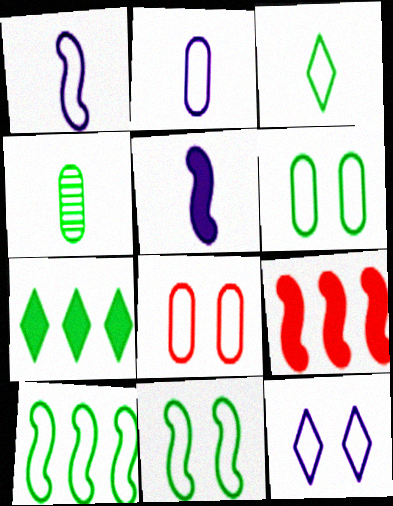[[3, 6, 10], 
[4, 7, 11], 
[4, 9, 12], 
[8, 11, 12]]